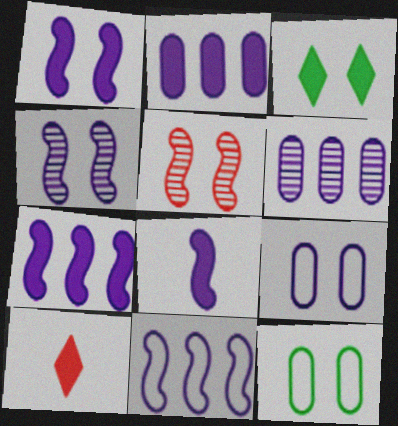[[1, 7, 8], 
[3, 5, 9], 
[4, 8, 11]]